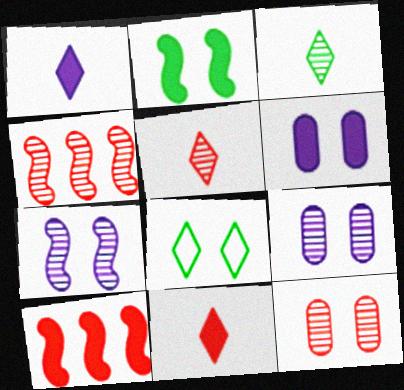[[3, 4, 9], 
[4, 5, 12]]